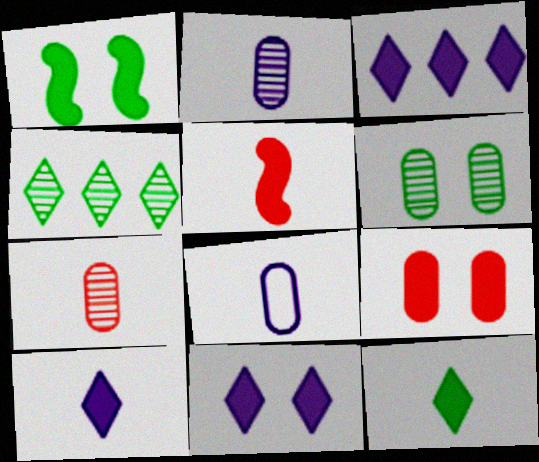[[1, 9, 11], 
[3, 10, 11]]